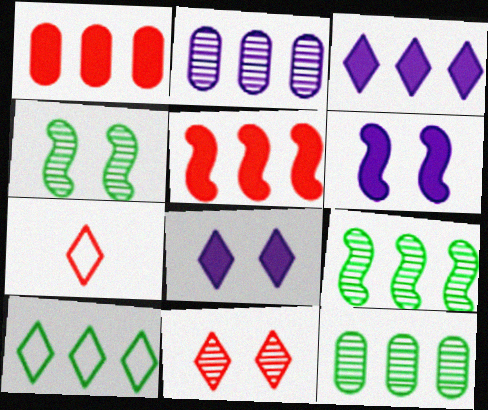[[2, 5, 10], 
[6, 7, 12]]